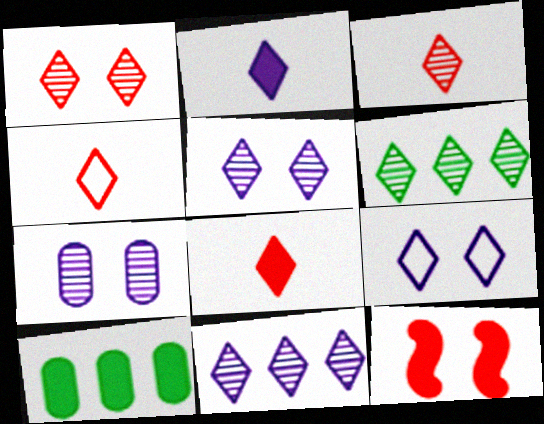[[2, 9, 11], 
[2, 10, 12], 
[3, 4, 8], 
[3, 5, 6], 
[6, 8, 9]]